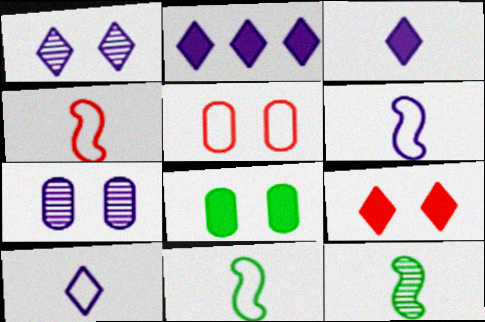[[1, 2, 10], 
[2, 5, 12], 
[2, 6, 7], 
[4, 6, 11], 
[5, 7, 8]]